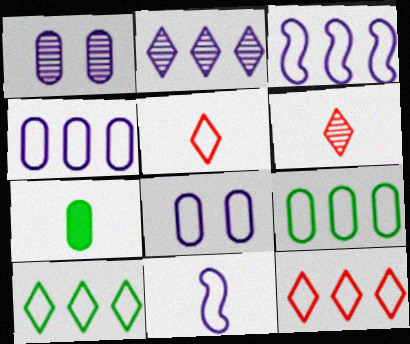[[3, 9, 12], 
[6, 7, 11]]